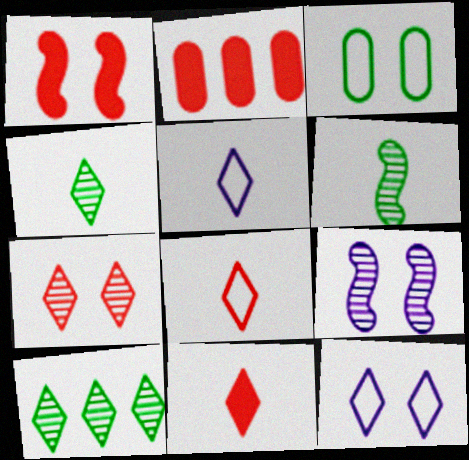[[1, 2, 11], 
[2, 6, 12], 
[4, 5, 11], 
[10, 11, 12]]